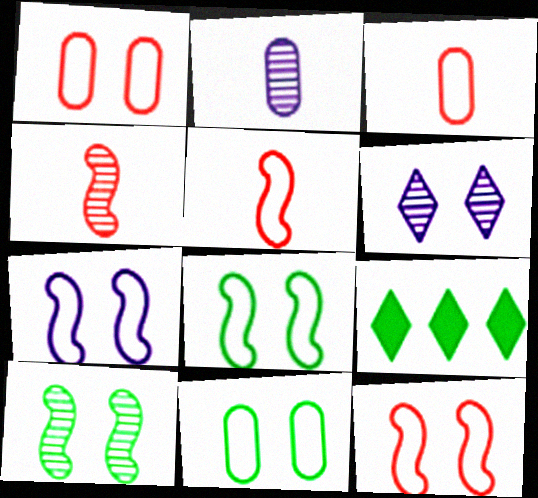[[2, 9, 12], 
[7, 8, 12]]